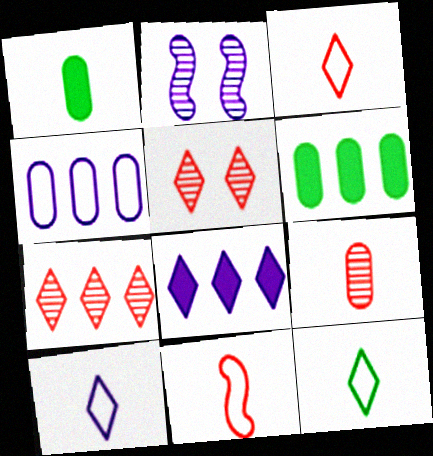[[2, 3, 6], 
[3, 10, 12], 
[5, 8, 12]]